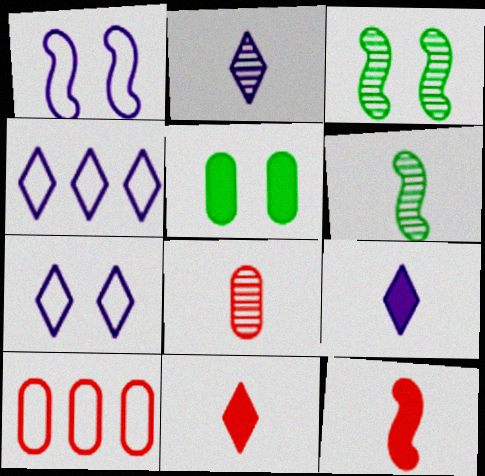[[2, 6, 8], 
[3, 9, 10]]